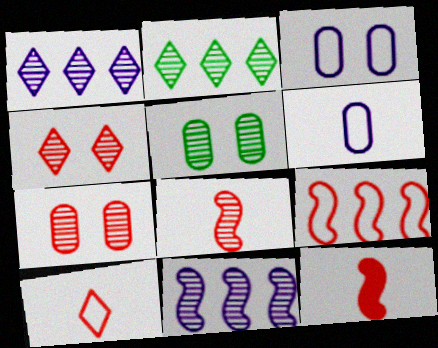[[1, 5, 8], 
[2, 3, 12]]